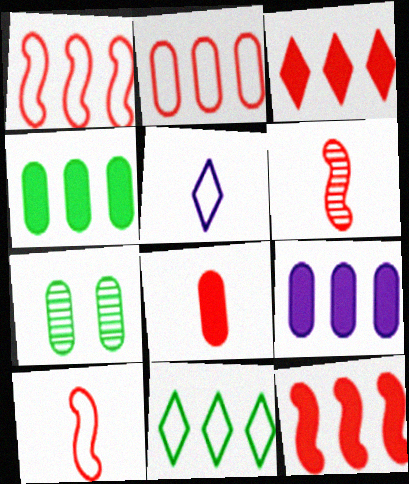[[5, 7, 12]]